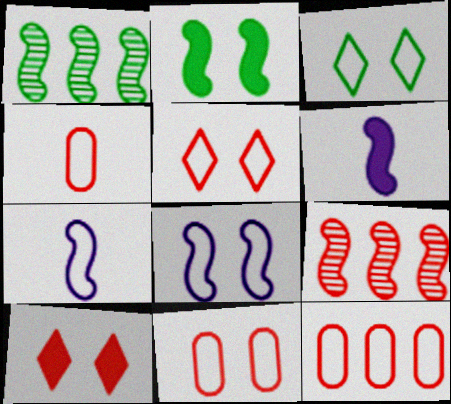[[2, 7, 9], 
[3, 7, 12], 
[3, 8, 11], 
[4, 9, 10], 
[4, 11, 12]]